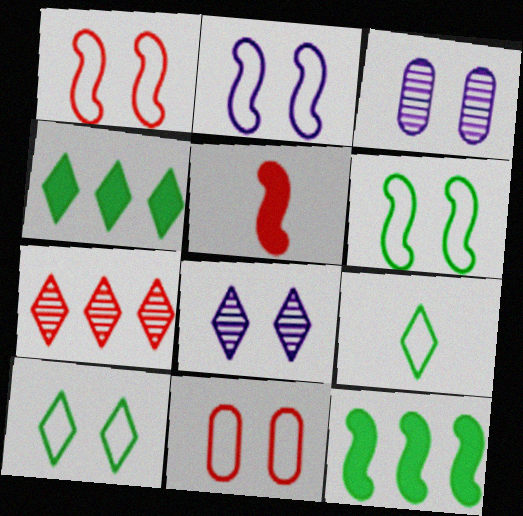[[1, 2, 6], 
[2, 10, 11], 
[5, 7, 11]]